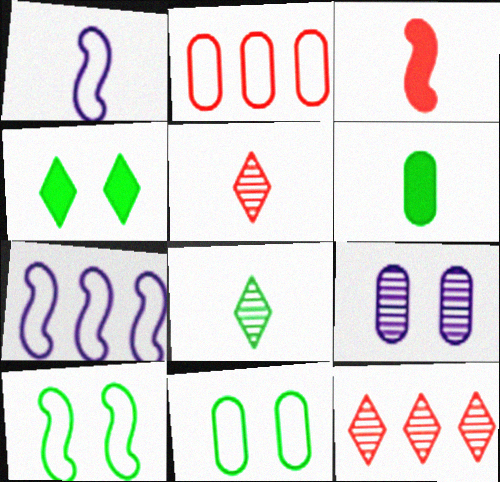[[1, 5, 6], 
[2, 6, 9]]